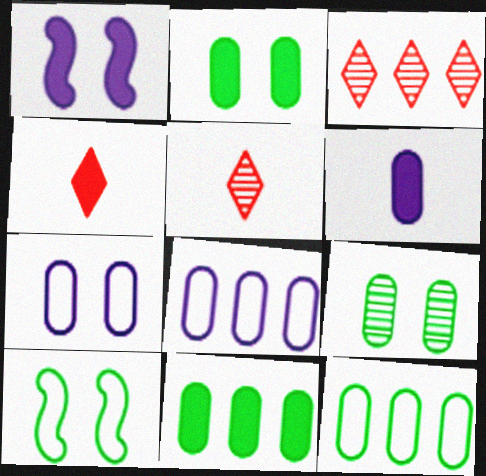[[1, 4, 11], 
[1, 5, 12], 
[3, 6, 10]]